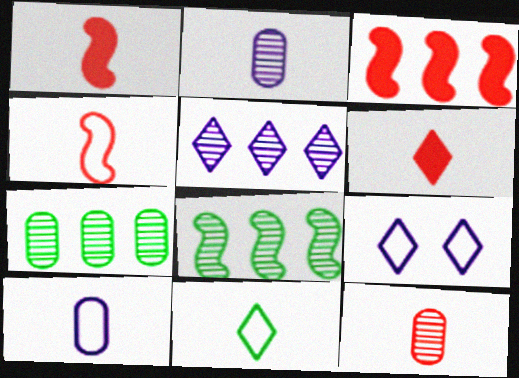[[1, 2, 11], 
[1, 7, 9], 
[4, 6, 12], 
[4, 10, 11]]